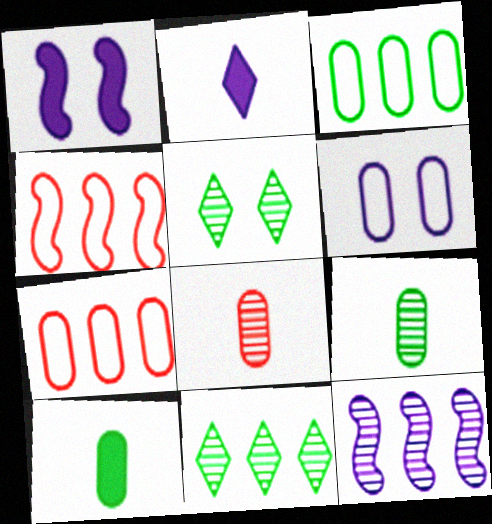[[2, 6, 12], 
[5, 8, 12]]